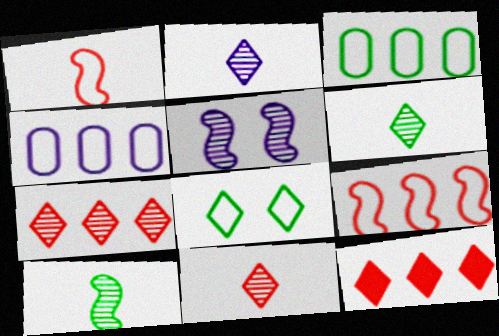[[1, 4, 8], 
[2, 6, 11], 
[2, 8, 12]]